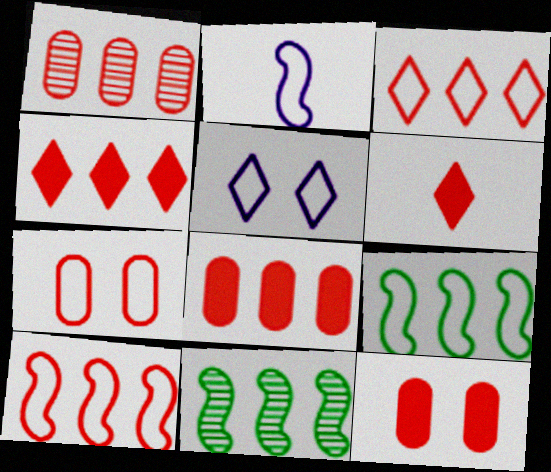[[1, 4, 10]]